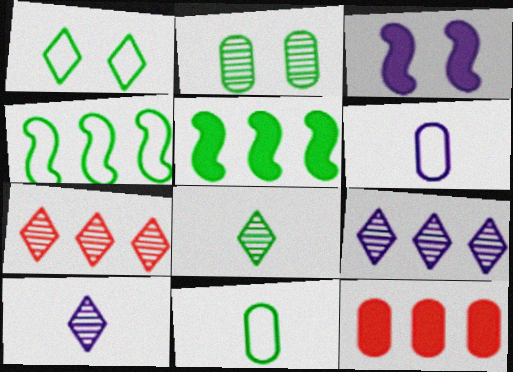[[1, 4, 11], 
[2, 6, 12], 
[3, 6, 9], 
[3, 7, 11], 
[4, 9, 12]]